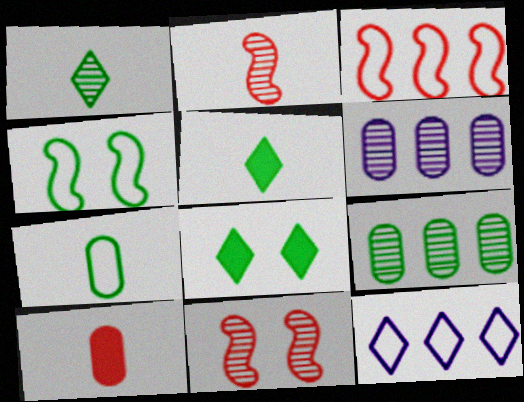[[1, 6, 11], 
[4, 5, 9]]